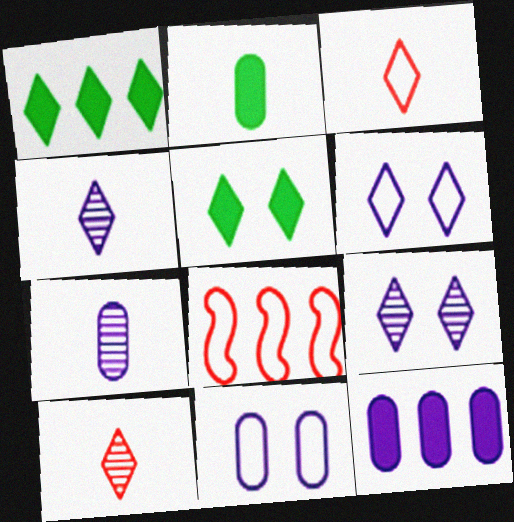[[1, 3, 9], 
[1, 6, 10], 
[2, 8, 9], 
[5, 7, 8], 
[7, 11, 12]]